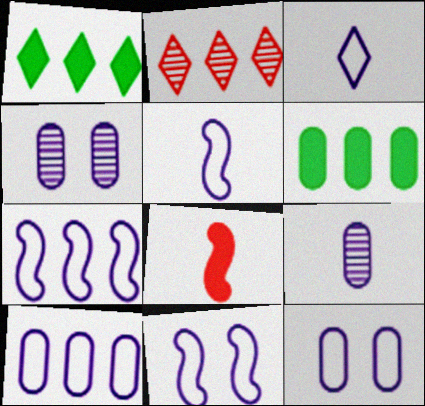[[2, 6, 7], 
[3, 7, 12], 
[3, 10, 11], 
[5, 7, 11]]